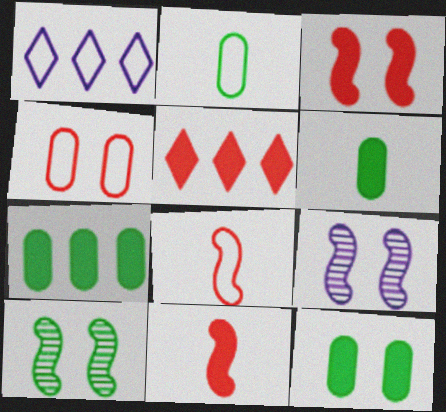[[2, 5, 9], 
[6, 7, 12]]